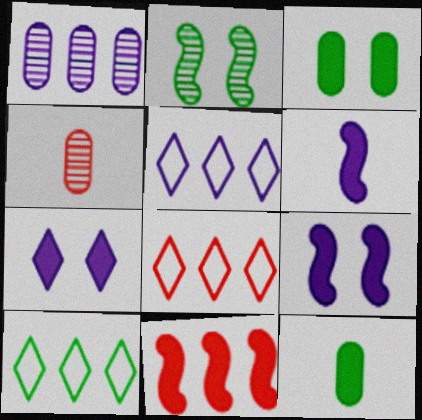[[1, 10, 11], 
[2, 10, 12], 
[4, 9, 10], 
[5, 8, 10], 
[7, 11, 12]]